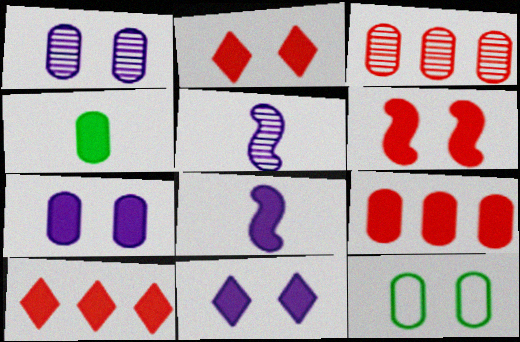[[4, 7, 9], 
[5, 10, 12]]